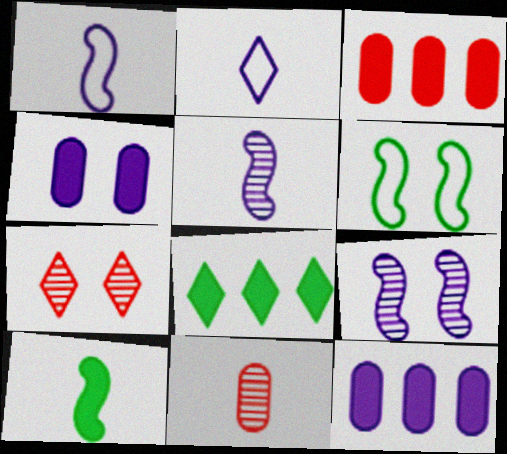[[2, 7, 8], 
[2, 9, 12], 
[2, 10, 11], 
[4, 6, 7]]